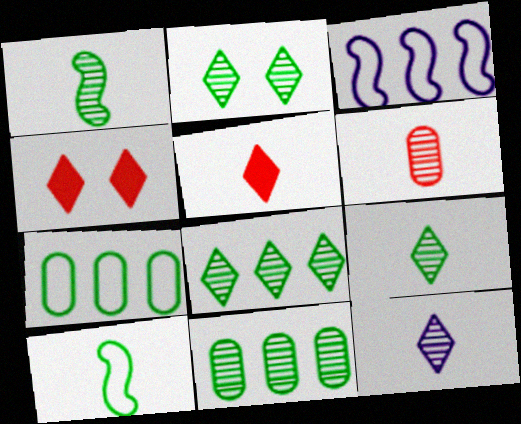[[1, 2, 11], 
[1, 6, 12], 
[2, 8, 9]]